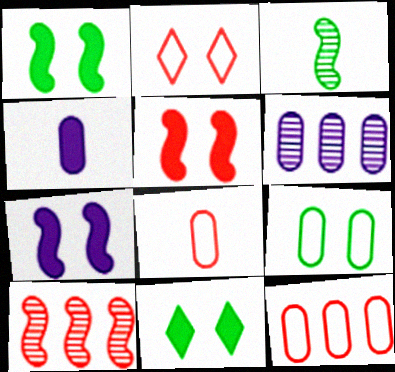[[1, 5, 7]]